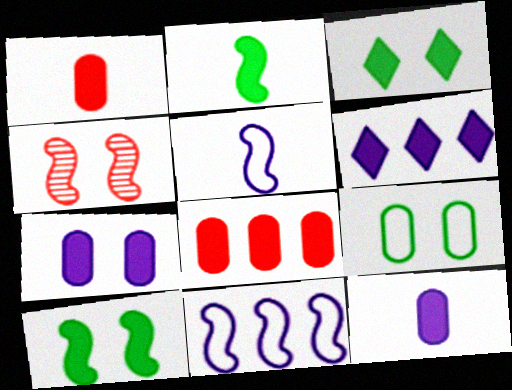[[1, 6, 10], 
[2, 4, 11]]